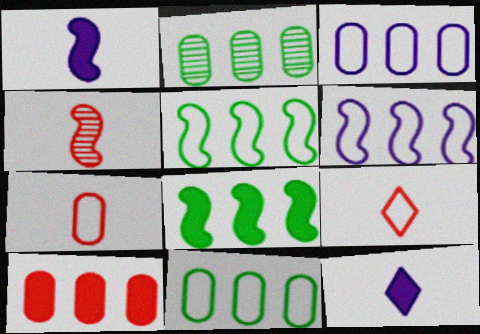[[2, 3, 10]]